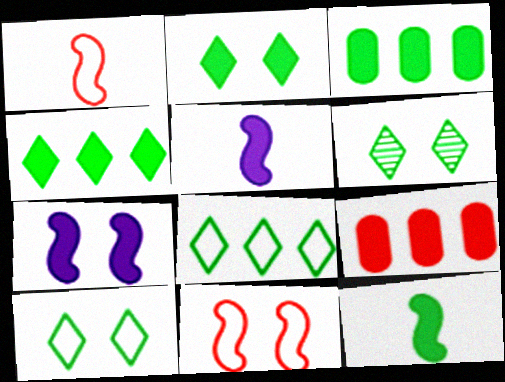[[2, 3, 12], 
[2, 5, 9], 
[2, 6, 10]]